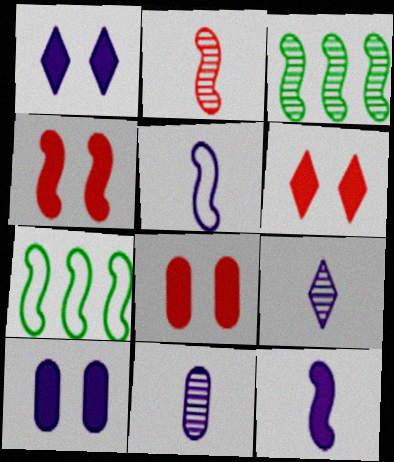[[3, 4, 5], 
[4, 6, 8], 
[6, 7, 11], 
[7, 8, 9]]